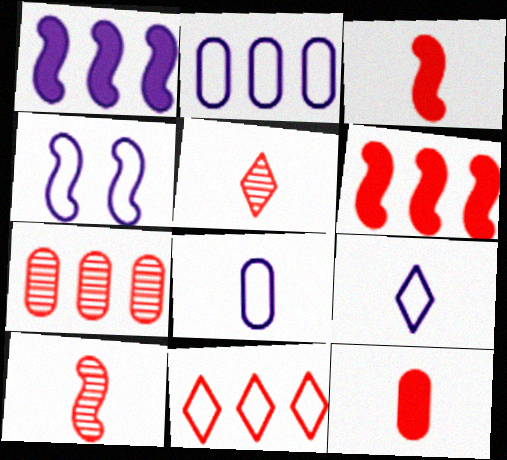[[2, 4, 9], 
[6, 7, 11]]